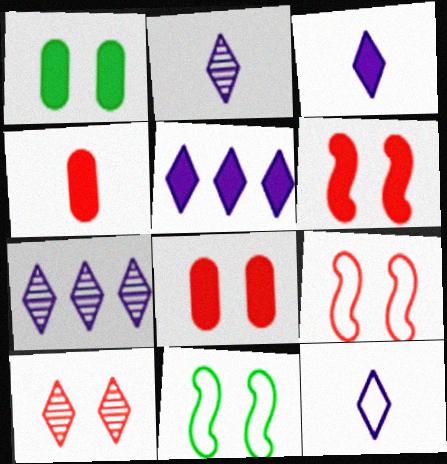[[2, 3, 12], 
[4, 7, 11], 
[8, 9, 10]]